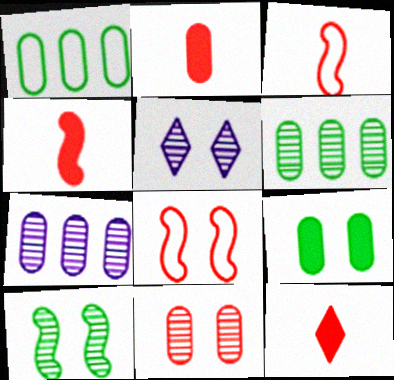[[1, 4, 5], 
[2, 4, 12], 
[5, 8, 9], 
[5, 10, 11]]